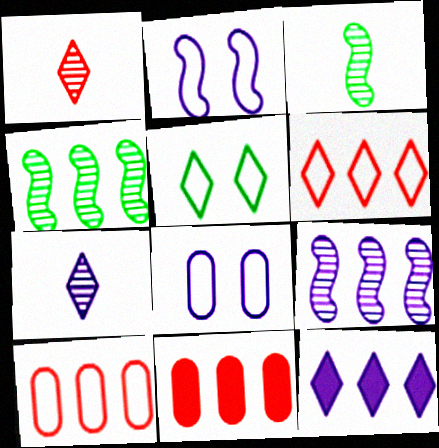[[1, 5, 12], 
[4, 10, 12]]